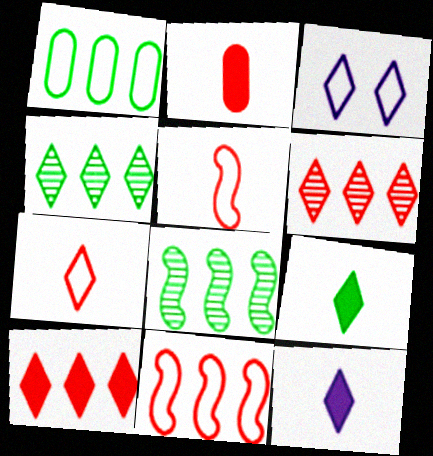[[1, 3, 5], 
[2, 3, 8], 
[3, 6, 9]]